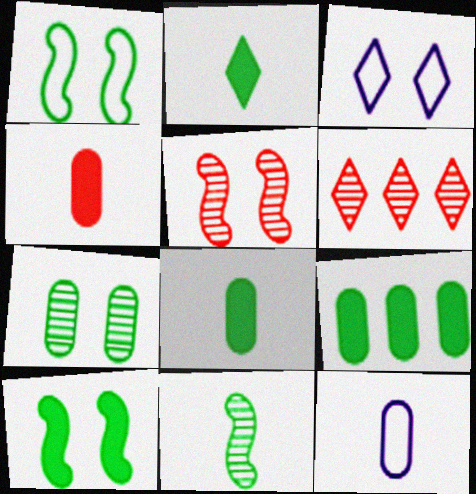[[2, 3, 6], 
[2, 9, 10], 
[6, 10, 12]]